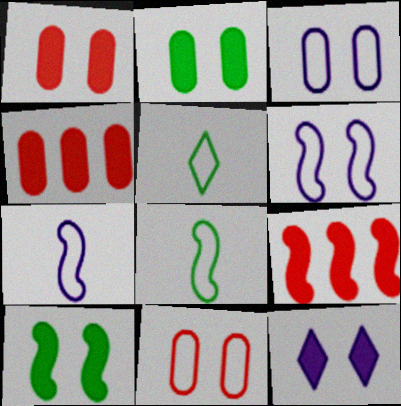[[1, 10, 12]]